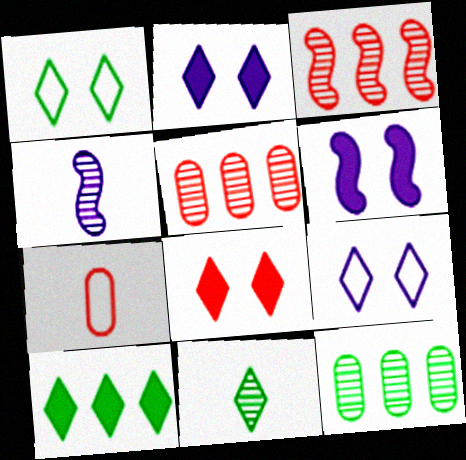[[1, 10, 11], 
[3, 7, 8]]